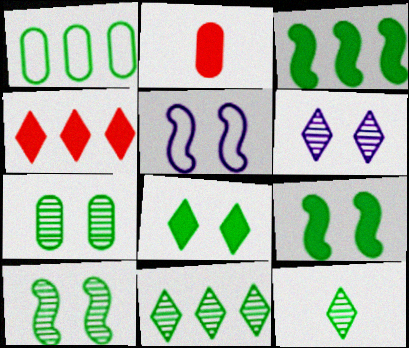[[1, 3, 11], 
[1, 9, 12], 
[2, 5, 11]]